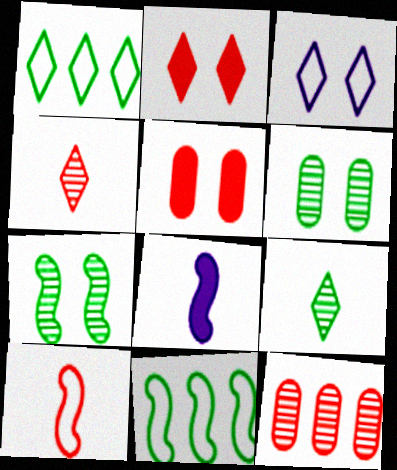[[2, 10, 12], 
[3, 5, 7]]